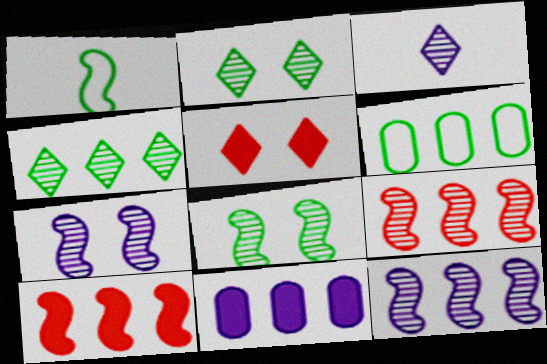[[1, 7, 10]]